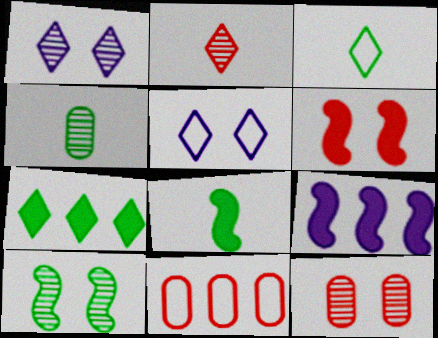[[1, 8, 11], 
[1, 10, 12], 
[2, 5, 7], 
[2, 6, 11], 
[3, 4, 8], 
[3, 9, 12], 
[6, 8, 9]]